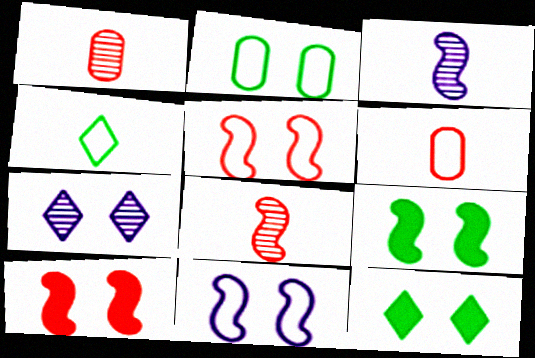[[2, 7, 10]]